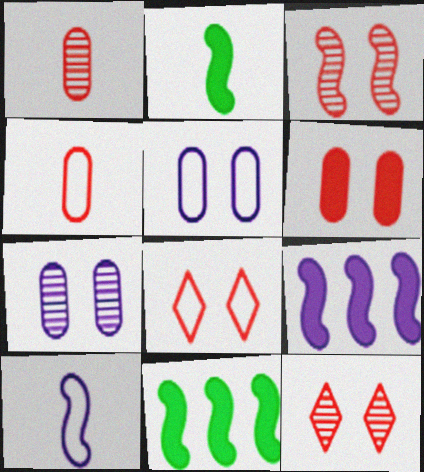[[3, 6, 8], 
[3, 10, 11]]